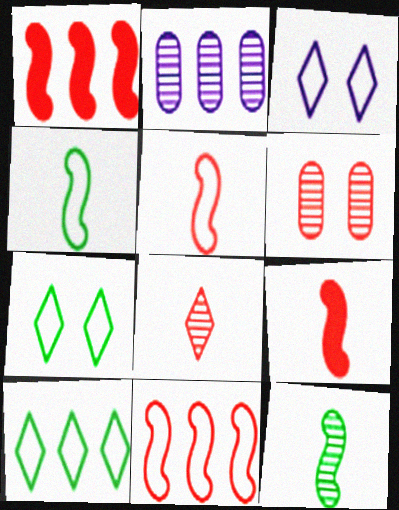[[1, 2, 10], 
[2, 7, 9]]